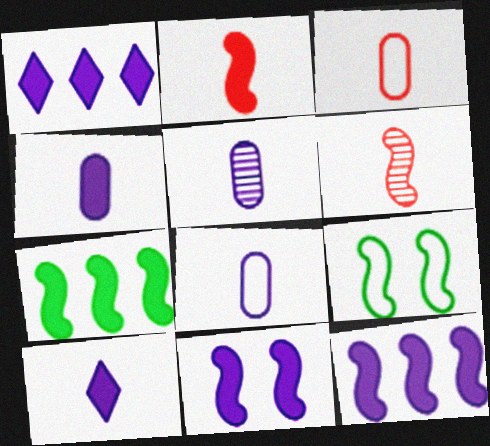[[1, 4, 11], 
[2, 7, 11], 
[4, 5, 8], 
[6, 9, 12]]